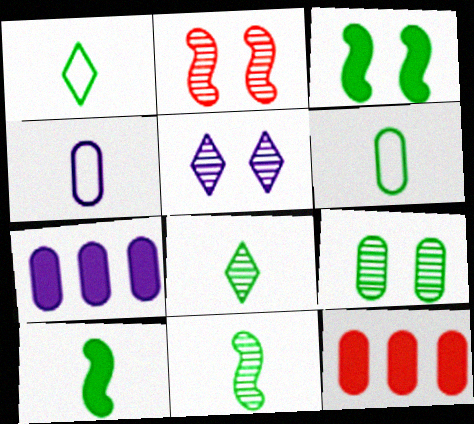[[1, 2, 7], 
[2, 5, 9], 
[4, 9, 12], 
[6, 8, 10]]